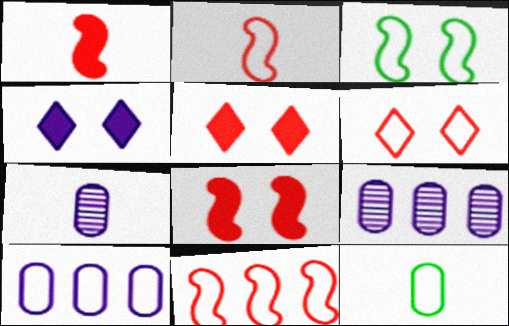[]